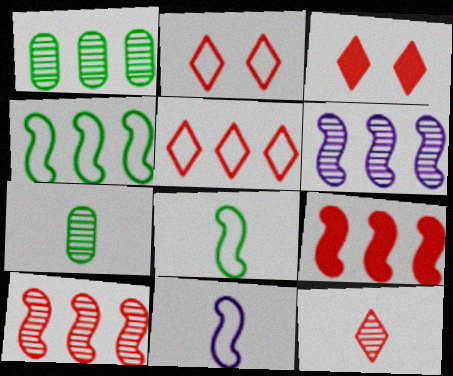[[1, 3, 11], 
[3, 5, 12], 
[4, 6, 9]]